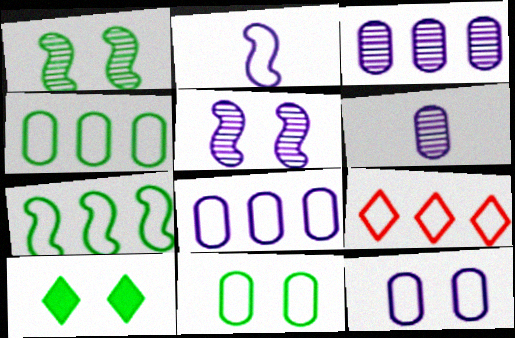[[1, 10, 11], 
[2, 9, 11], 
[7, 8, 9]]